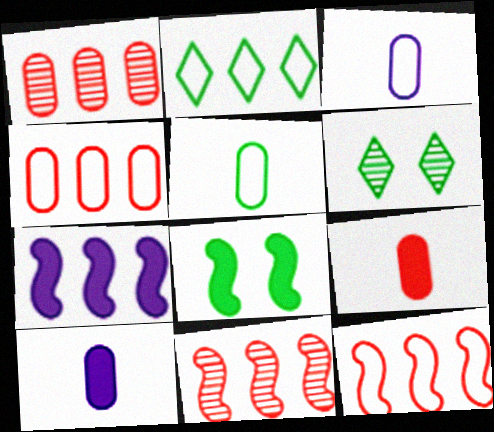[[1, 2, 7], 
[6, 10, 12]]